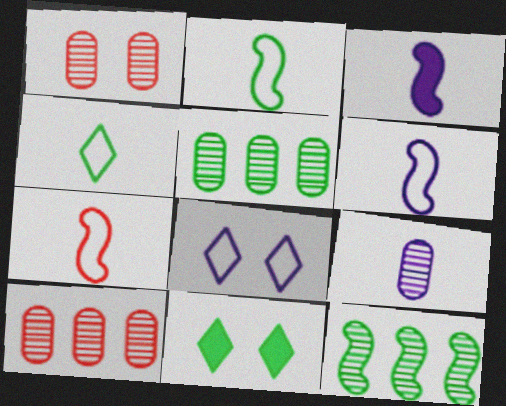[[1, 5, 9], 
[2, 5, 11], 
[2, 6, 7], 
[6, 10, 11]]